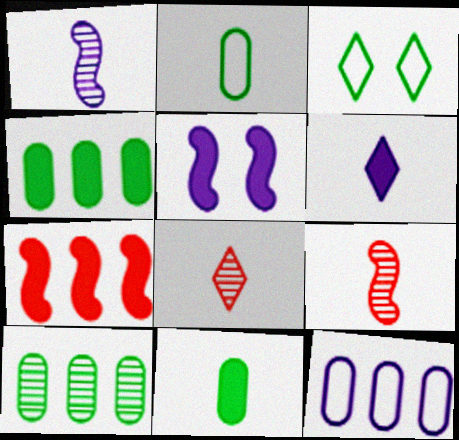[[2, 6, 9]]